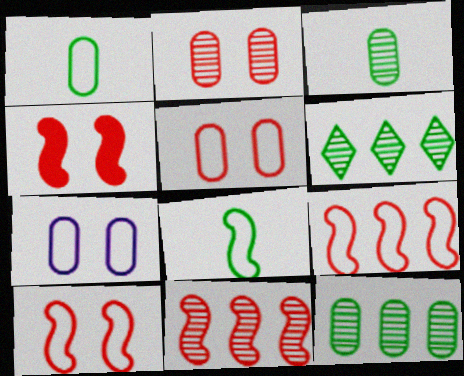[]